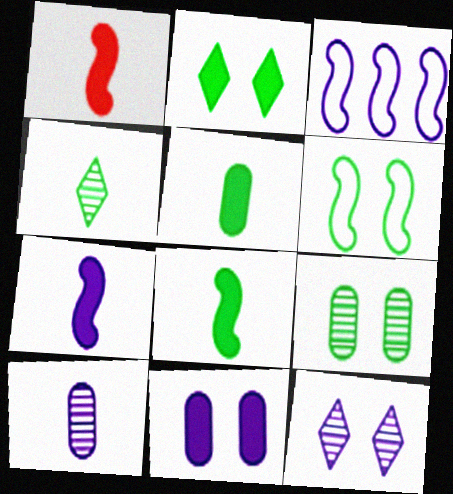[[1, 7, 8], 
[2, 6, 9]]